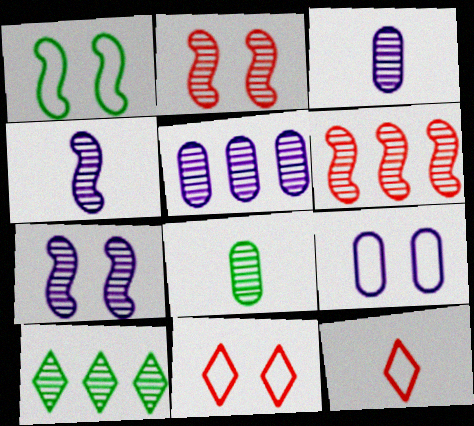[[1, 9, 11], 
[2, 3, 10], 
[5, 6, 10]]